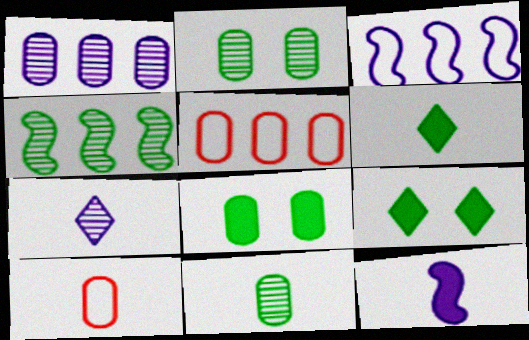[[1, 8, 10]]